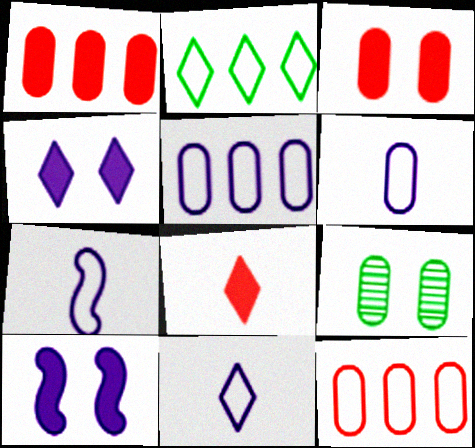[[1, 6, 9], 
[6, 7, 11]]